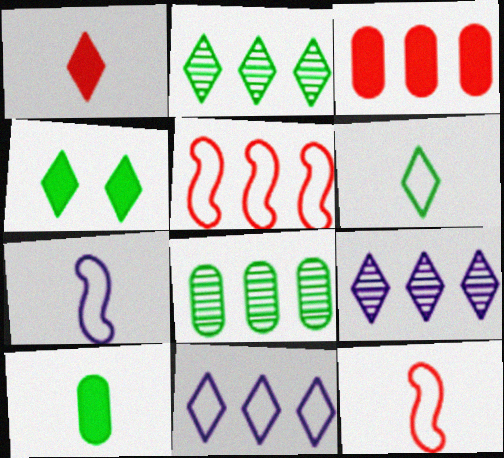[[2, 4, 6]]